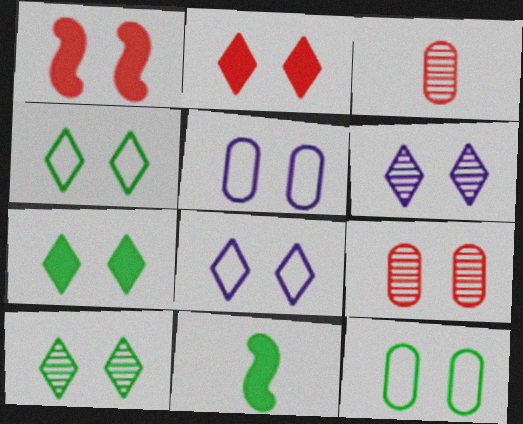[[1, 5, 10], 
[1, 6, 12], 
[2, 4, 6], 
[2, 8, 10], 
[4, 7, 10]]